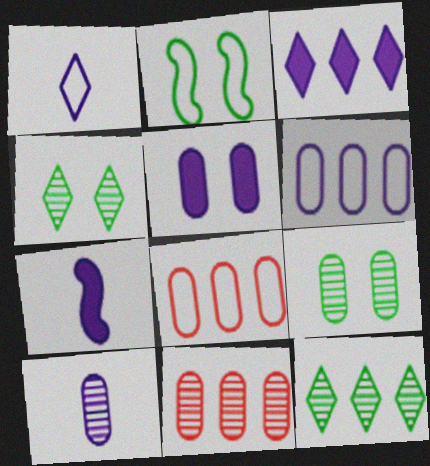[[1, 2, 8], 
[1, 7, 10], 
[3, 5, 7], 
[4, 7, 8], 
[5, 6, 10], 
[9, 10, 11]]